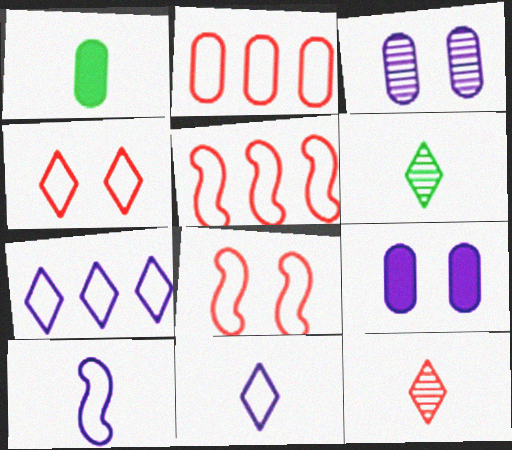[[1, 2, 3], 
[1, 10, 12], 
[5, 6, 9]]